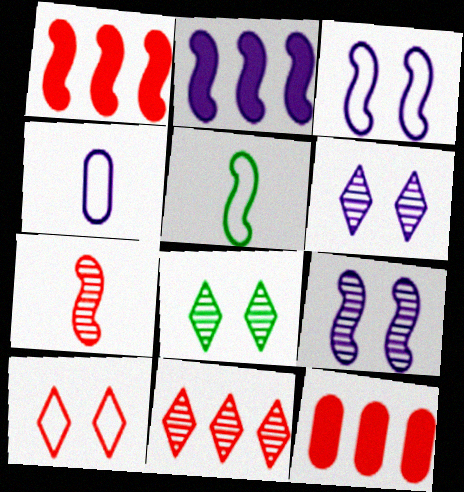[[1, 4, 8], 
[1, 5, 9], 
[2, 4, 6], 
[5, 6, 12], 
[7, 10, 12]]